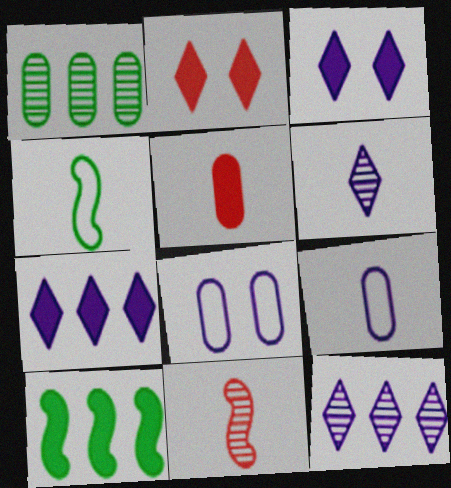[[1, 5, 8], 
[3, 5, 10], 
[4, 5, 6]]